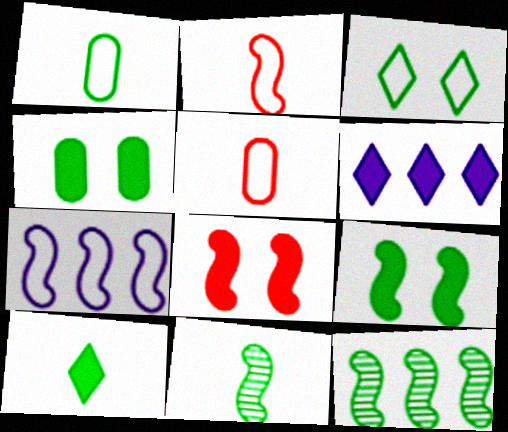[[1, 10, 11], 
[3, 5, 7], 
[7, 8, 11]]